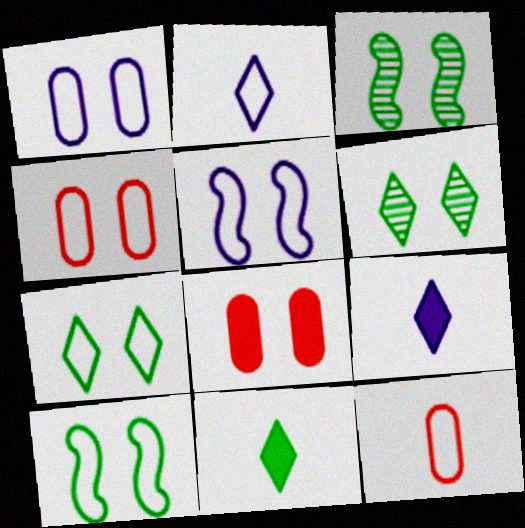[[4, 5, 7], 
[5, 6, 8]]